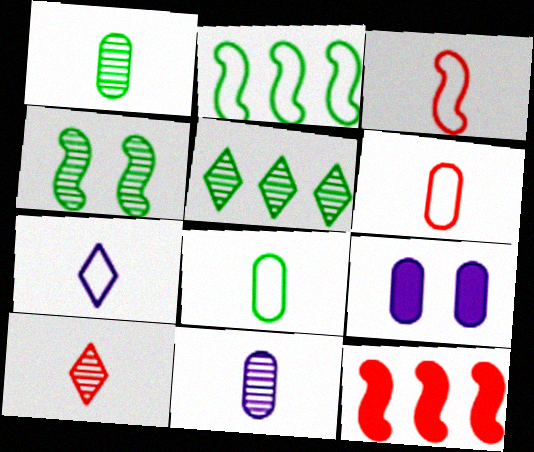[[1, 4, 5], 
[2, 9, 10], 
[3, 5, 9], 
[3, 7, 8]]